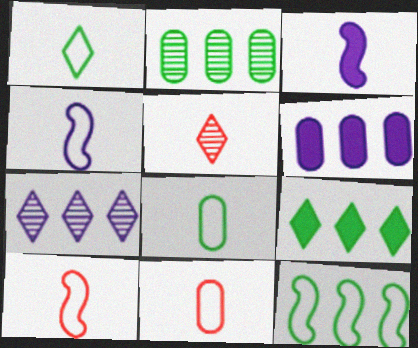[[1, 4, 11], 
[2, 9, 12], 
[3, 5, 8]]